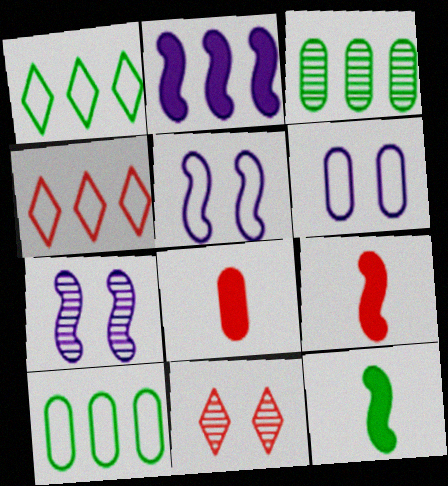[[1, 7, 8], 
[2, 3, 4], 
[3, 6, 8]]